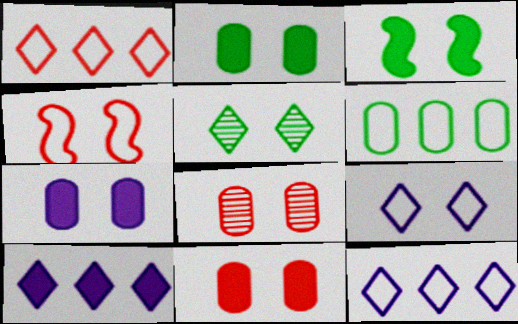[[2, 7, 11], 
[3, 8, 9], 
[4, 5, 7]]